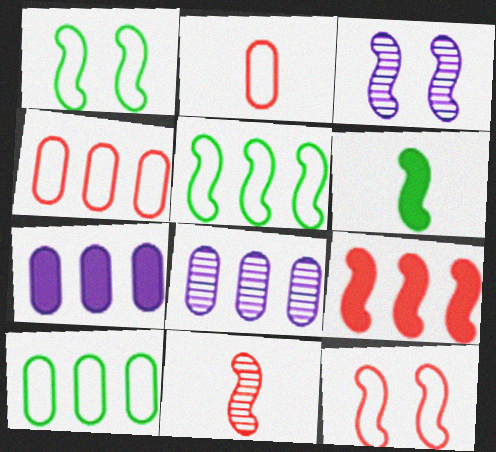[[9, 11, 12]]